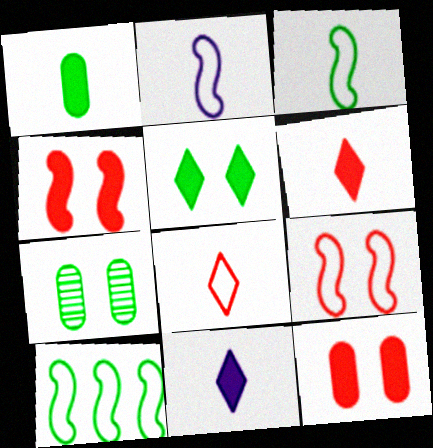[[2, 9, 10]]